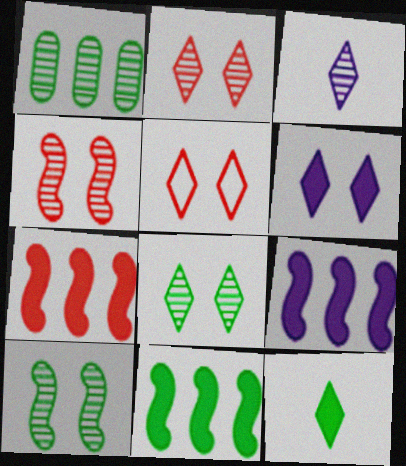[[1, 3, 4], 
[5, 6, 8], 
[7, 9, 11]]